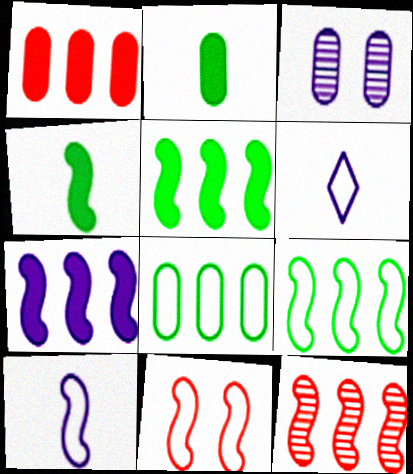[[3, 6, 7], 
[6, 8, 11], 
[7, 9, 12], 
[9, 10, 11]]